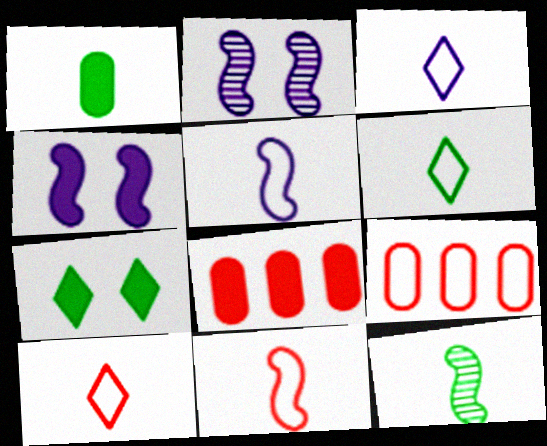[[1, 6, 12], 
[2, 6, 8], 
[3, 6, 10]]